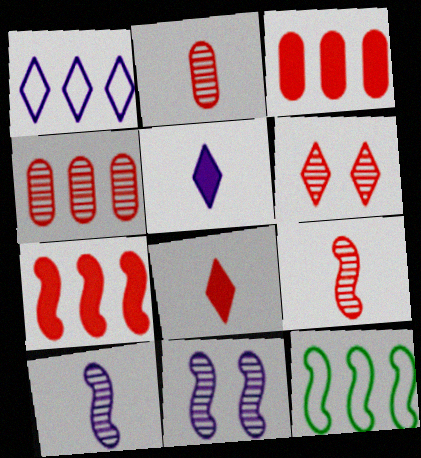[[4, 6, 9]]